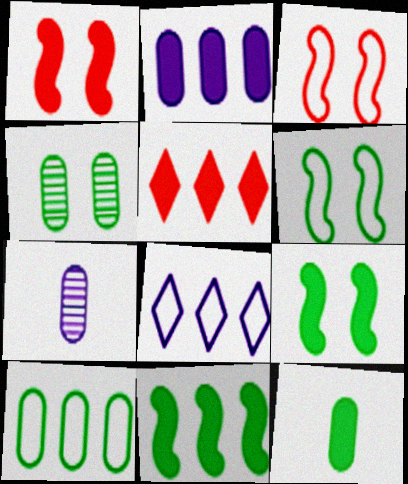[[2, 5, 11], 
[4, 10, 12], 
[5, 6, 7]]